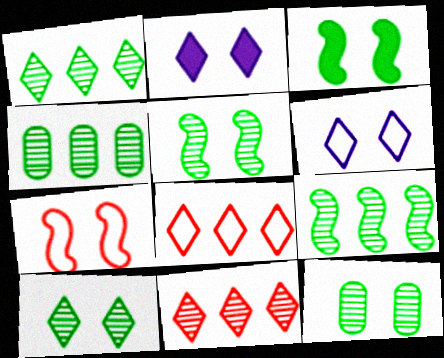[[1, 4, 9], 
[2, 7, 12], 
[5, 10, 12]]